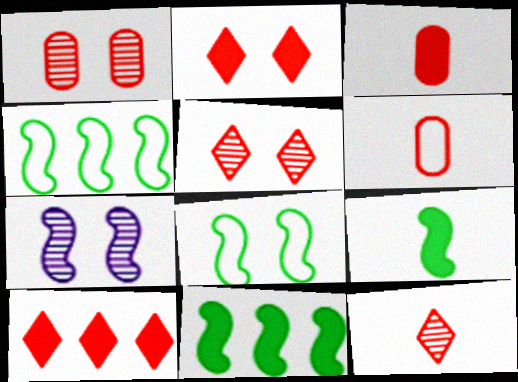[]